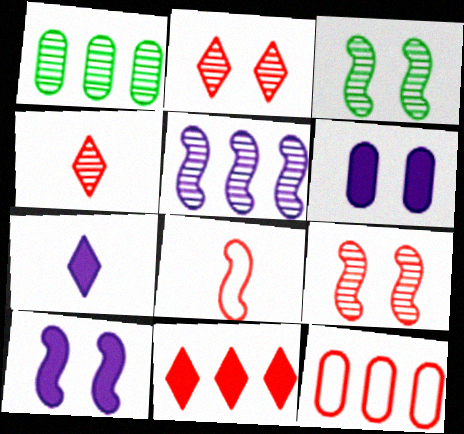[[3, 7, 12]]